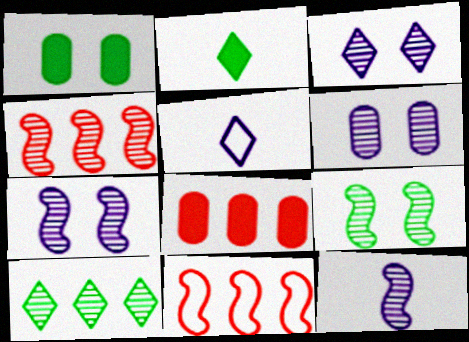[[1, 4, 5], 
[2, 6, 11], 
[3, 6, 7], 
[4, 9, 12], 
[5, 8, 9]]